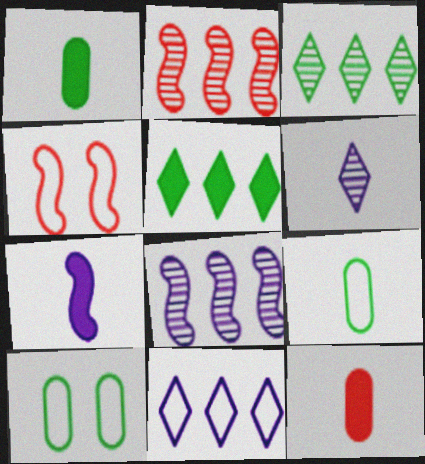[[4, 9, 11]]